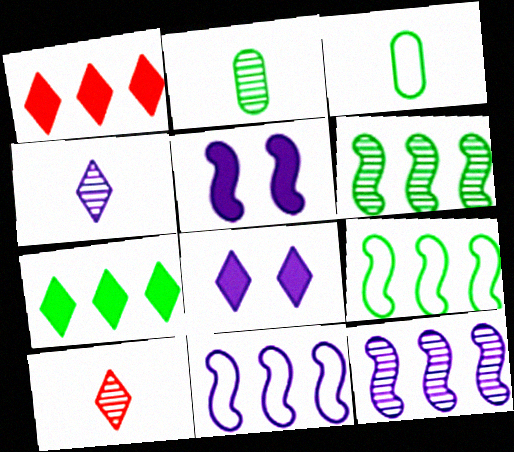[]